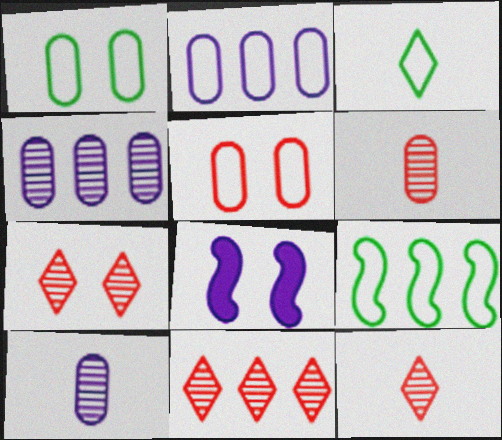[[1, 3, 9], 
[1, 7, 8], 
[7, 11, 12]]